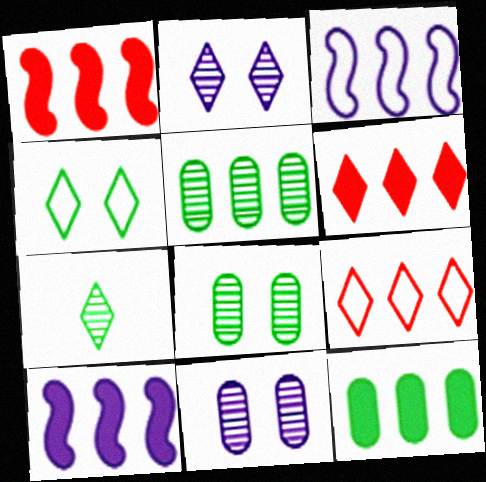[[3, 5, 6], 
[5, 9, 10], 
[6, 10, 12]]